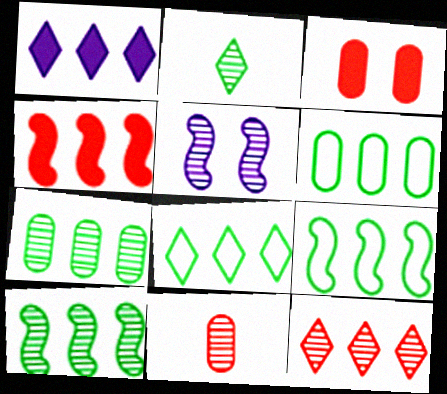[[1, 8, 12], 
[6, 8, 9]]